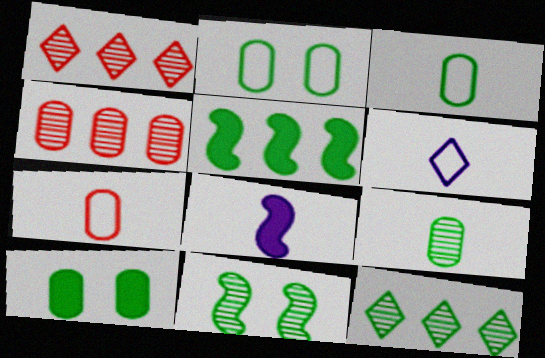[[1, 2, 8], 
[9, 11, 12]]